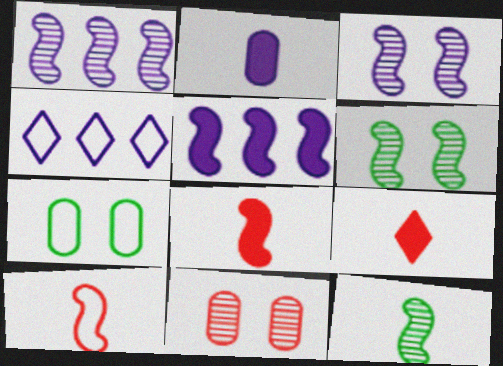[[1, 7, 9], 
[2, 3, 4], 
[4, 7, 10], 
[5, 6, 10]]